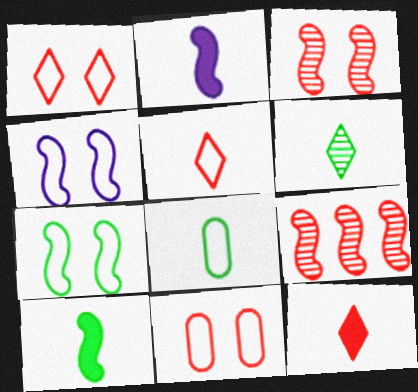[[2, 7, 9], 
[4, 9, 10], 
[6, 8, 10], 
[9, 11, 12]]